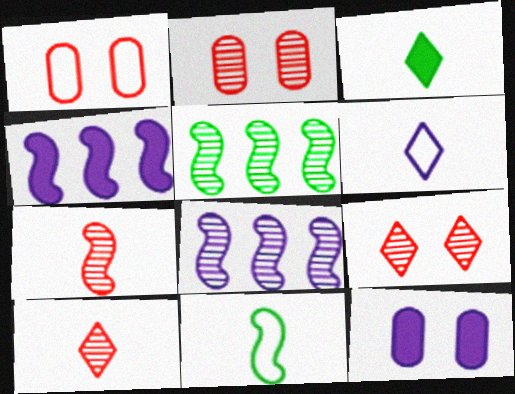[[1, 3, 8], 
[3, 6, 10], 
[6, 8, 12]]